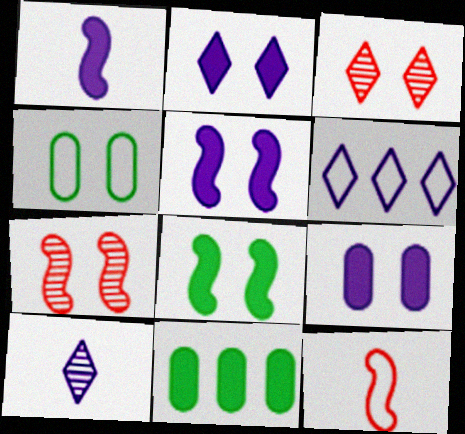[[2, 4, 7], 
[2, 5, 9], 
[2, 6, 10], 
[3, 4, 5], 
[4, 6, 12]]